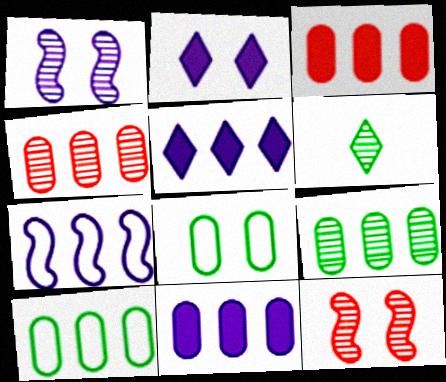[[1, 4, 6], 
[2, 8, 12], 
[4, 10, 11]]